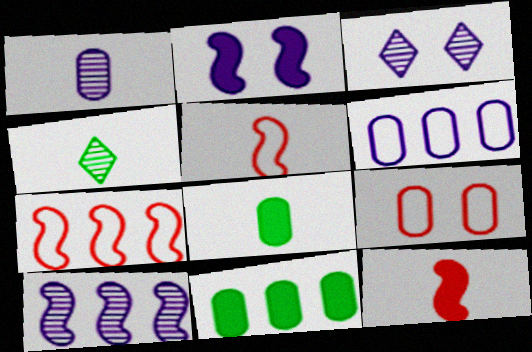[[1, 3, 10], 
[1, 9, 11], 
[3, 5, 11], 
[3, 7, 8]]